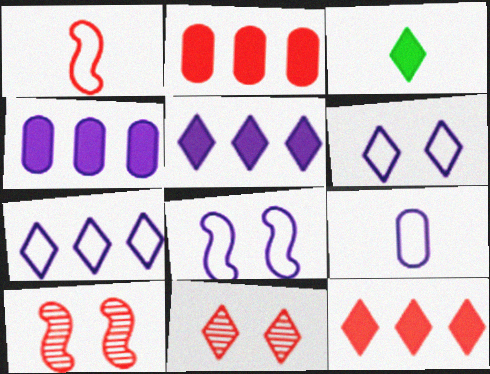[[1, 2, 11], 
[3, 7, 11], 
[7, 8, 9]]